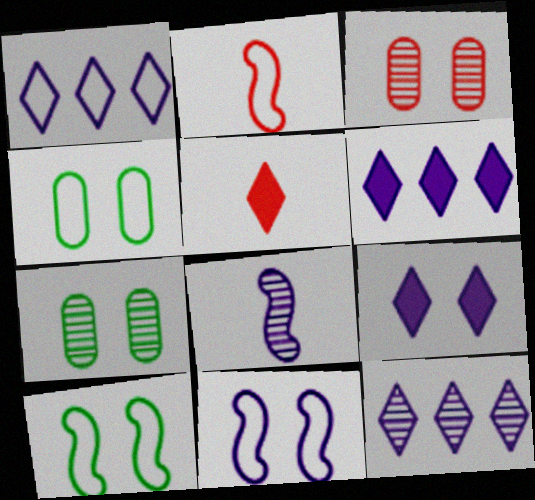[[1, 2, 4], 
[1, 6, 12], 
[2, 6, 7], 
[3, 9, 10]]